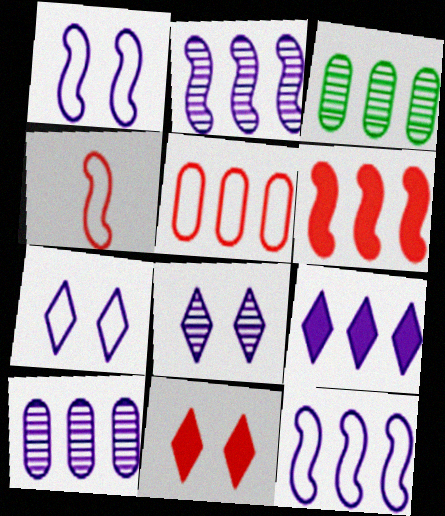[[9, 10, 12]]